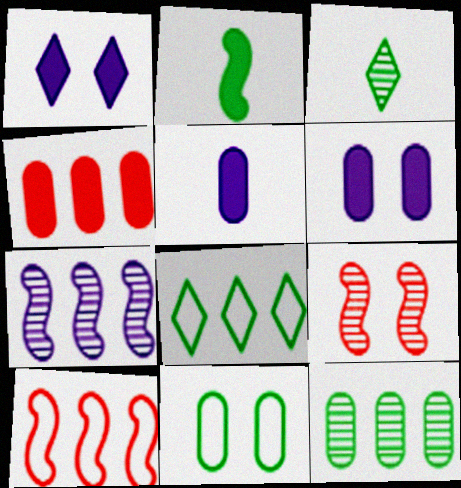[[1, 2, 4], 
[1, 9, 11], 
[3, 6, 10], 
[4, 7, 8], 
[5, 8, 9]]